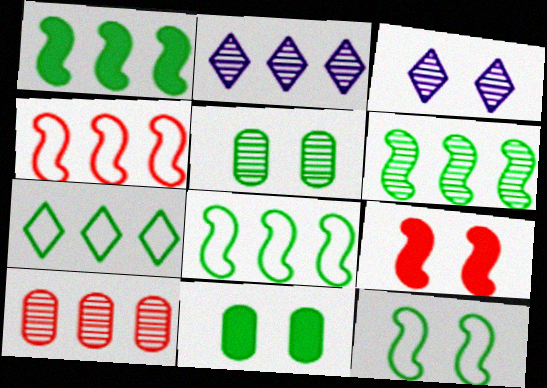[[1, 6, 8], 
[2, 6, 10]]